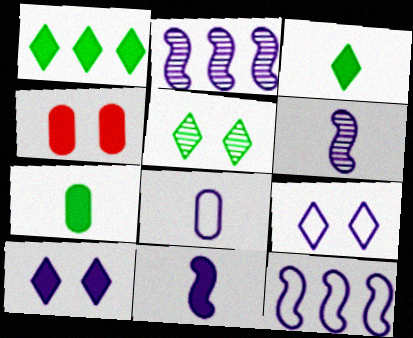[[1, 4, 11], 
[2, 8, 10], 
[8, 9, 12]]